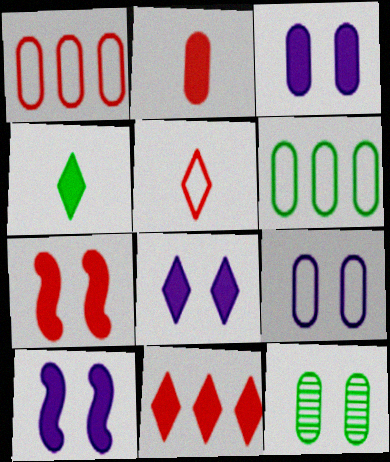[[2, 7, 11], 
[3, 8, 10], 
[4, 8, 11]]